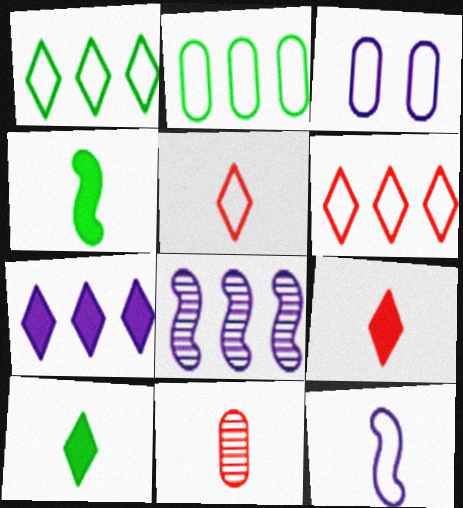[[10, 11, 12]]